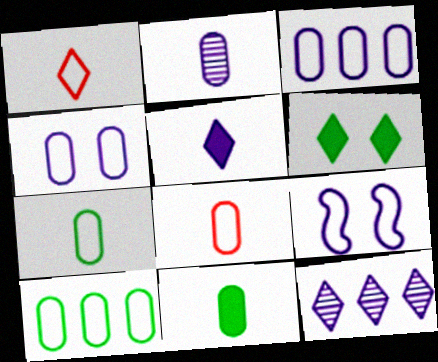[[1, 6, 12], 
[1, 9, 10], 
[2, 8, 11], 
[4, 8, 10]]